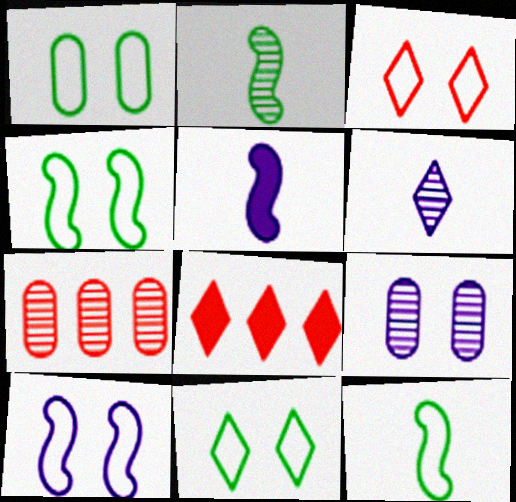[[1, 3, 10], 
[1, 4, 11], 
[5, 7, 11], 
[6, 8, 11], 
[8, 9, 12]]